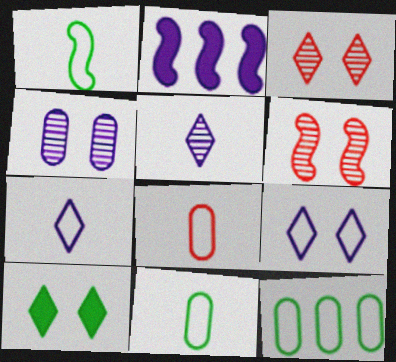[[1, 2, 6], 
[1, 7, 8], 
[2, 3, 11], 
[2, 4, 7], 
[3, 9, 10]]